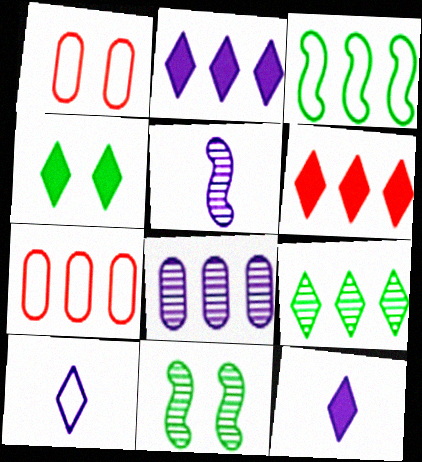[[1, 3, 10], 
[3, 6, 8], 
[4, 5, 7], 
[4, 6, 12], 
[7, 11, 12]]